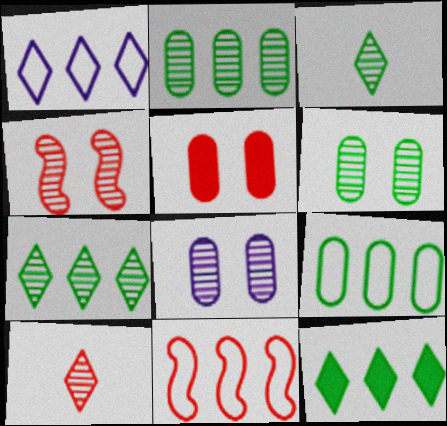[[1, 9, 11], 
[5, 10, 11]]